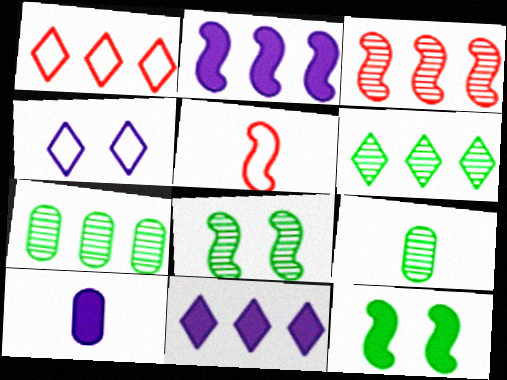[[1, 2, 7], 
[1, 6, 11], 
[1, 8, 10], 
[2, 5, 8], 
[6, 8, 9]]